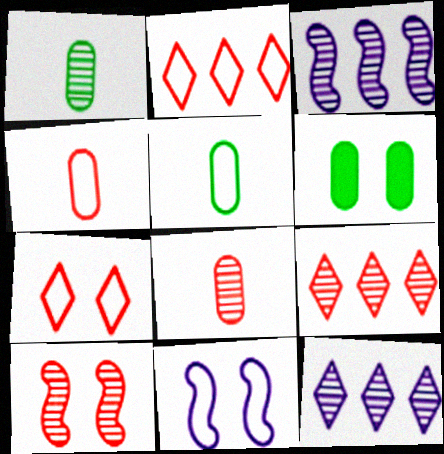[[1, 10, 12], 
[2, 5, 11], 
[8, 9, 10]]